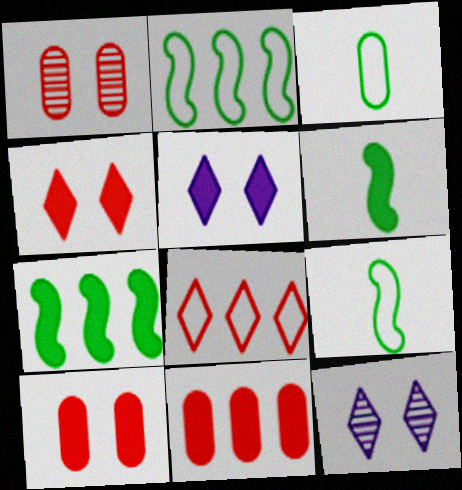[[5, 6, 11], 
[9, 11, 12]]